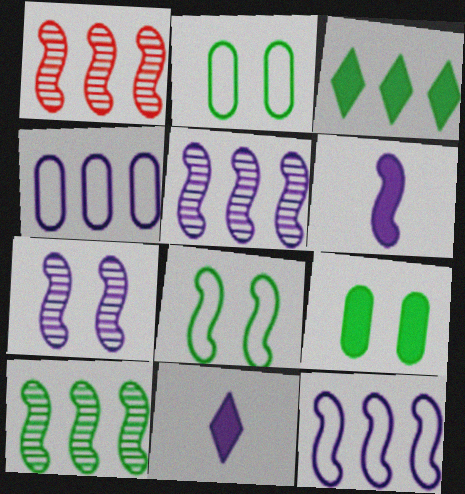[[1, 2, 11], 
[1, 3, 4], 
[1, 5, 10], 
[1, 6, 8], 
[4, 7, 11], 
[6, 7, 12]]